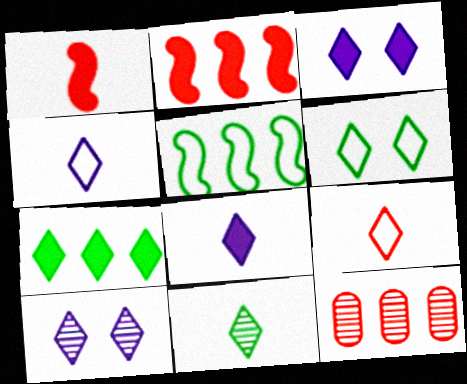[[6, 7, 11], 
[7, 9, 10], 
[8, 9, 11]]